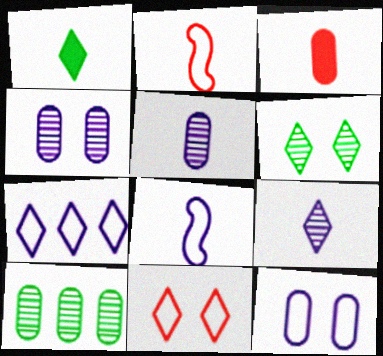[[1, 2, 5], 
[3, 10, 12], 
[7, 8, 12]]